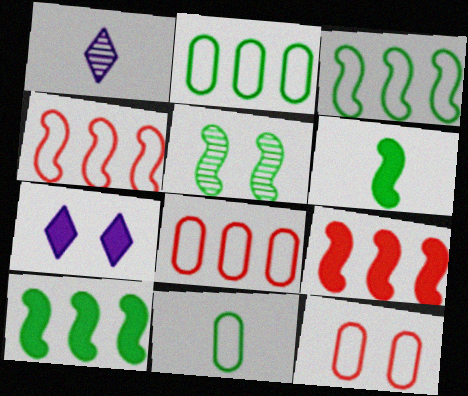[[1, 10, 12], 
[3, 5, 6], 
[5, 7, 12]]